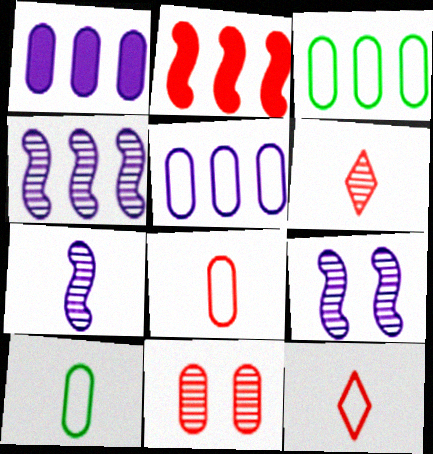[[1, 10, 11], 
[2, 11, 12], 
[4, 7, 9]]